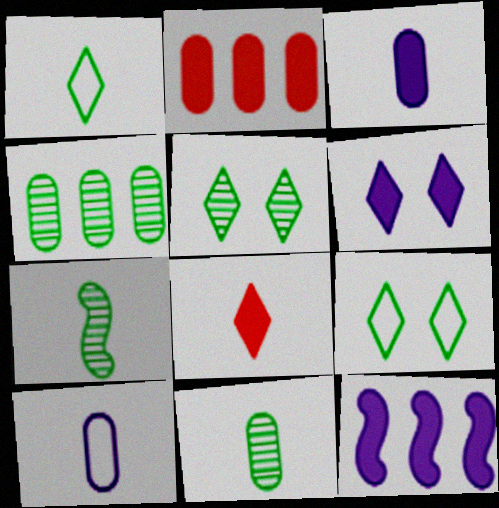[[3, 6, 12], 
[4, 5, 7], 
[7, 8, 10]]